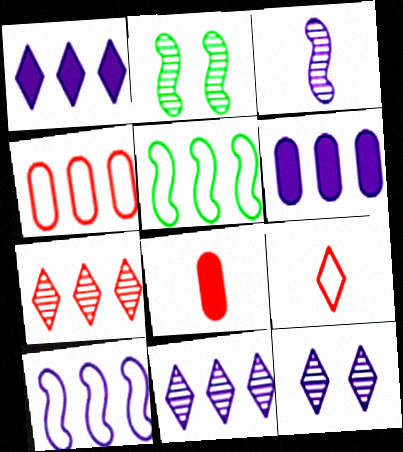[[2, 6, 9], 
[5, 6, 7], 
[5, 8, 12], 
[6, 10, 11]]